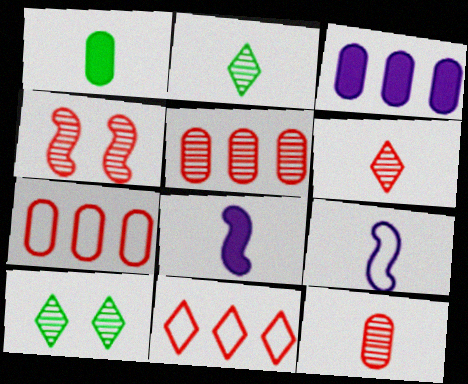[[1, 6, 9], 
[4, 5, 6], 
[7, 8, 10]]